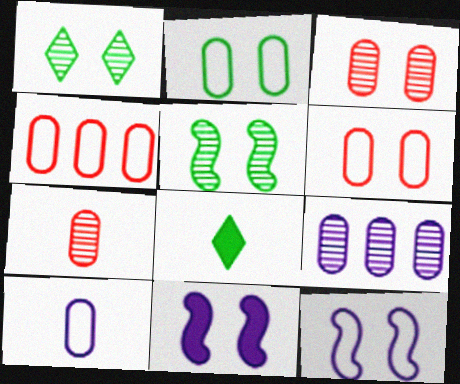[[1, 6, 11], 
[2, 4, 10]]